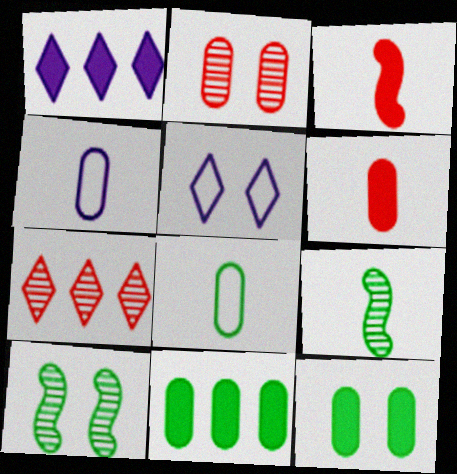[[1, 3, 12], 
[2, 4, 11]]